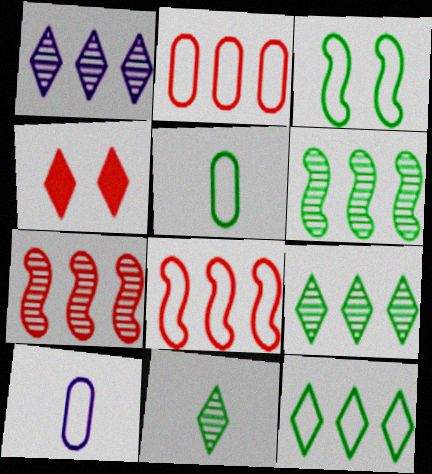[[3, 5, 12], 
[4, 6, 10]]